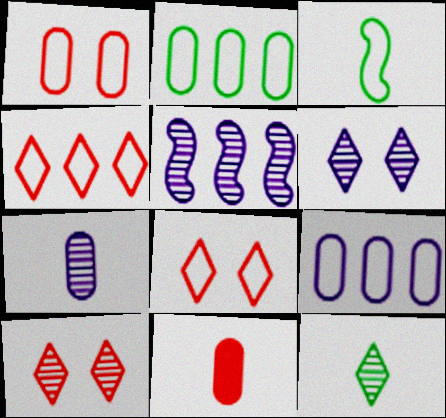[[3, 8, 9], 
[5, 6, 7]]